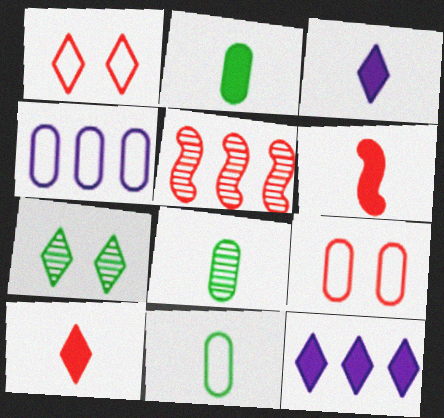[[2, 3, 6], 
[2, 8, 11], 
[4, 6, 7], 
[4, 9, 11], 
[5, 9, 10]]